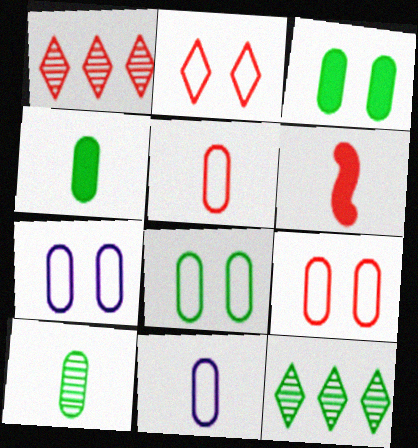[[1, 6, 9], 
[6, 7, 12], 
[7, 8, 9]]